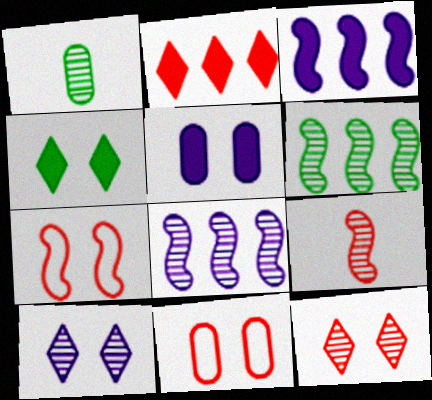[[1, 8, 12], 
[2, 9, 11]]